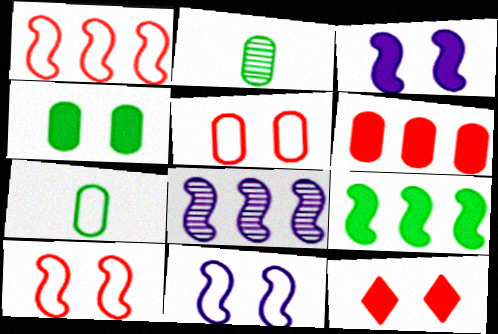[[1, 8, 9], 
[3, 4, 12], 
[7, 8, 12]]